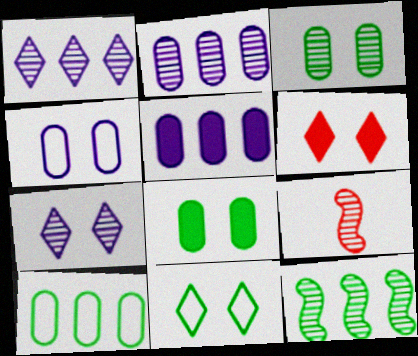[[1, 3, 9], 
[5, 9, 11], 
[6, 7, 11]]